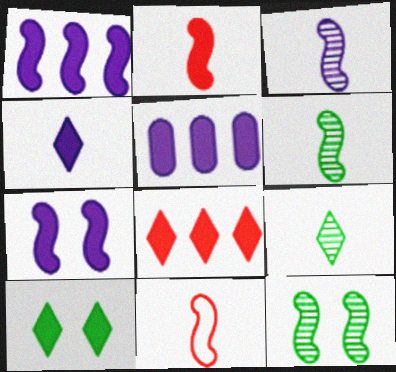[[1, 11, 12], 
[2, 5, 10], 
[4, 5, 7], 
[4, 8, 10]]